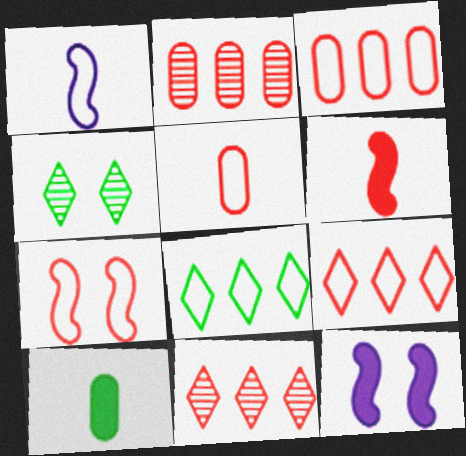[[5, 7, 9]]